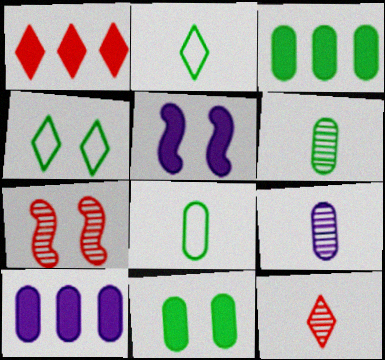[[2, 7, 10]]